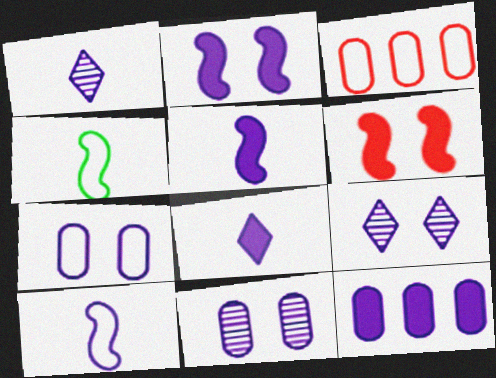[[2, 7, 9], 
[2, 8, 12], 
[9, 10, 12]]